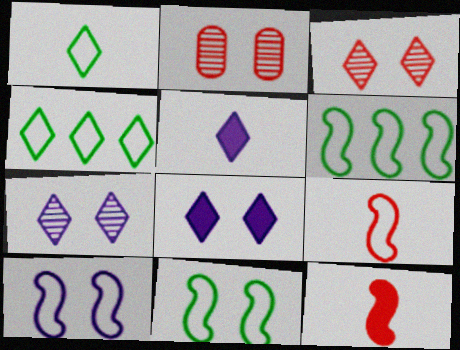[[2, 5, 6], 
[2, 8, 11], 
[3, 4, 5], 
[6, 9, 10]]